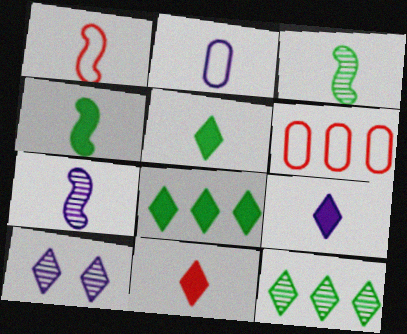[[1, 4, 7], 
[2, 3, 11], 
[2, 7, 9], 
[4, 6, 10], 
[5, 9, 11]]